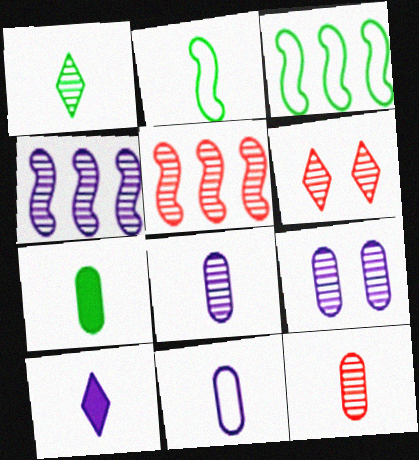[[1, 2, 7], 
[1, 5, 9], 
[2, 10, 12], 
[5, 6, 12], 
[7, 11, 12]]